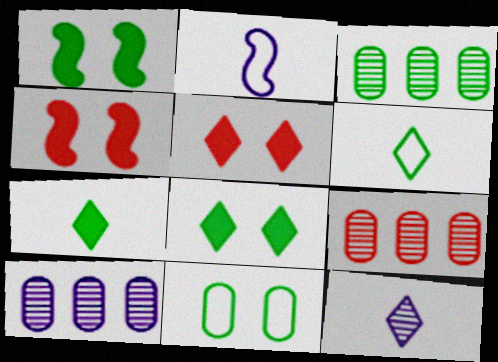[[1, 3, 6], 
[2, 3, 5], 
[2, 8, 9], 
[3, 9, 10], 
[4, 6, 10]]